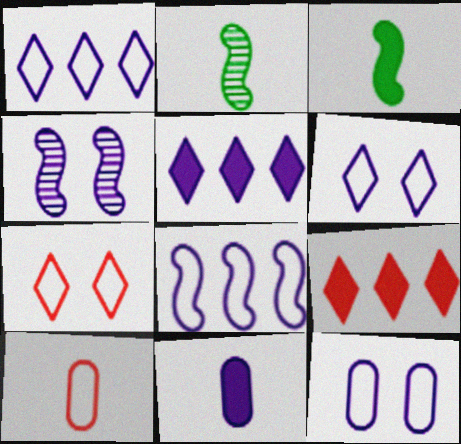[[1, 4, 11], 
[2, 9, 12]]